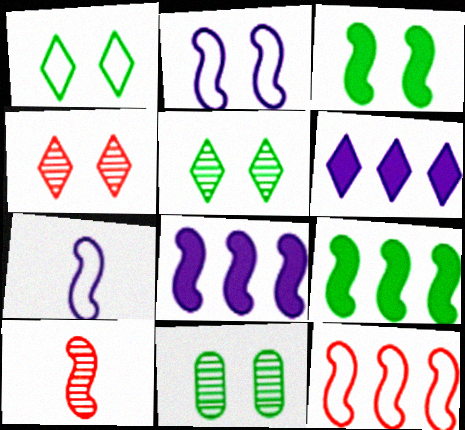[[1, 3, 11], 
[2, 9, 10]]